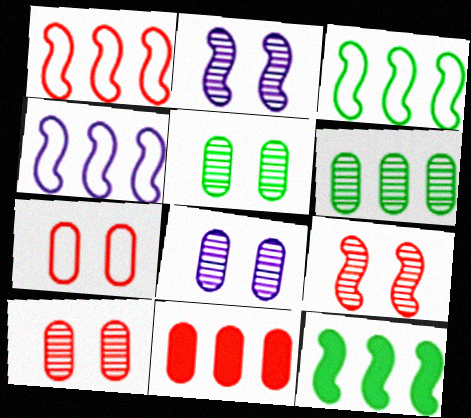[[1, 3, 4], 
[5, 8, 10]]